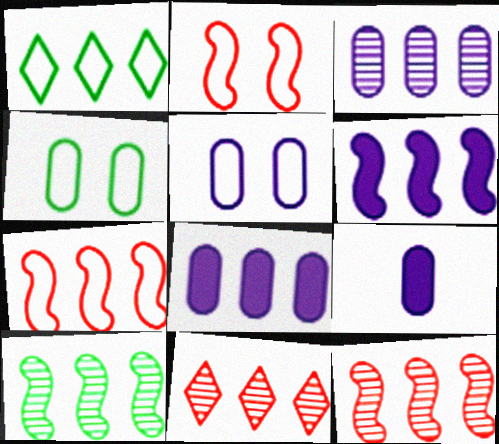[[1, 8, 12], 
[3, 5, 9], 
[3, 10, 11], 
[6, 7, 10]]